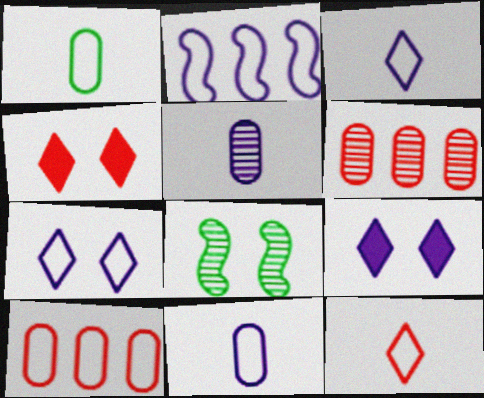[[2, 5, 9], 
[2, 7, 11]]